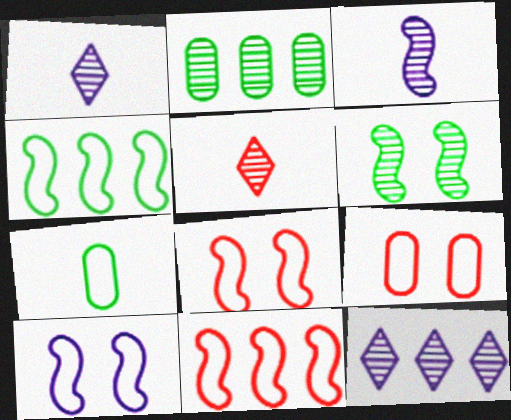[]